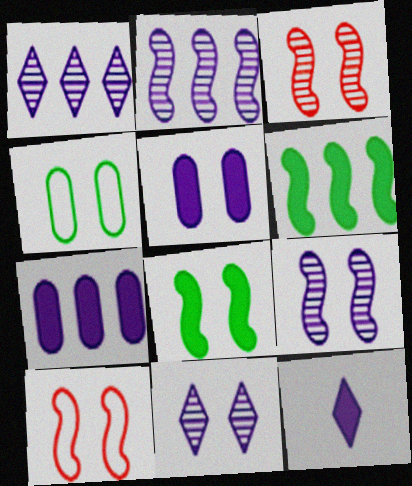[[8, 9, 10]]